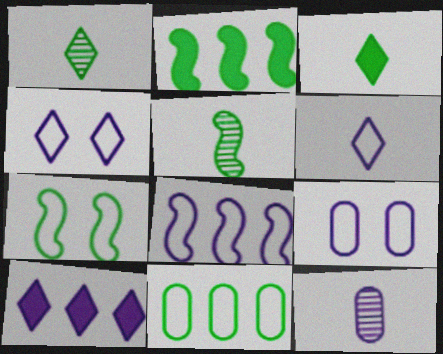[[2, 5, 7], 
[6, 8, 9]]